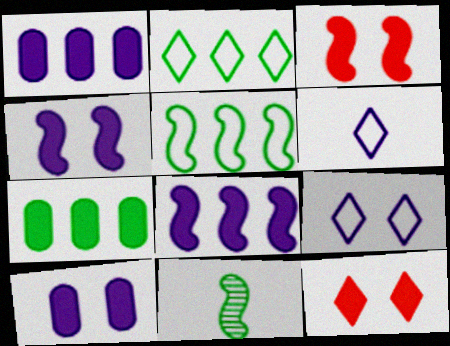[]